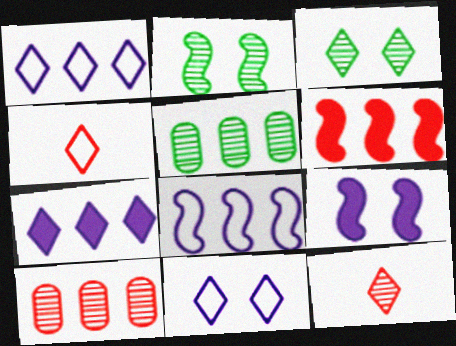[[1, 5, 6], 
[3, 4, 7], 
[4, 5, 9]]